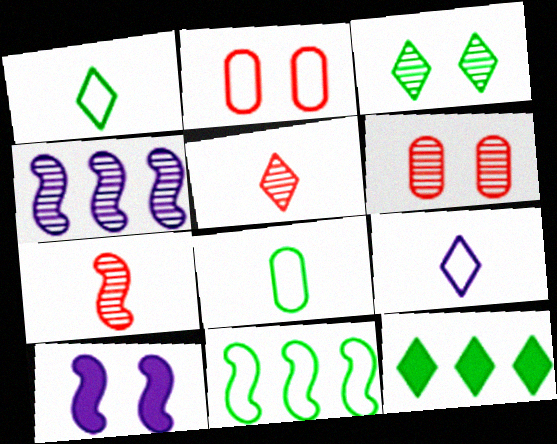[[1, 3, 12], 
[2, 3, 10], 
[2, 9, 11], 
[7, 10, 11]]